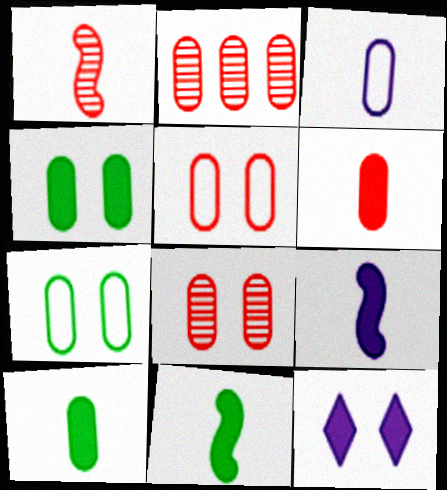[[2, 3, 4], 
[2, 5, 6]]